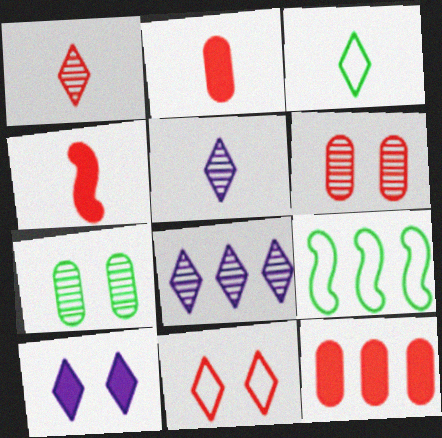[[8, 9, 12]]